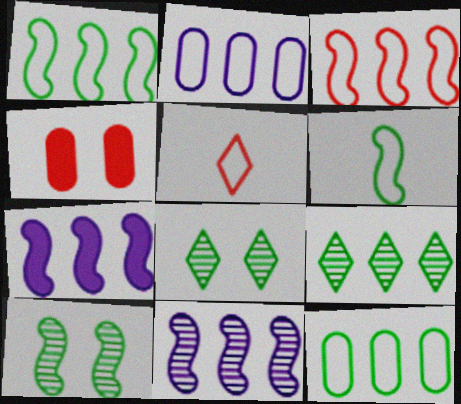[]